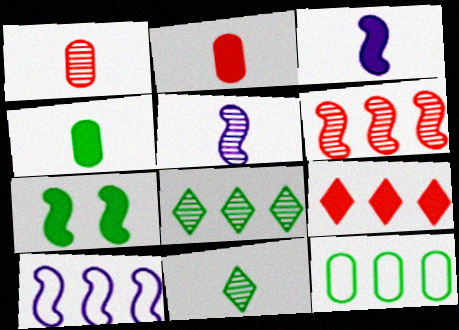[[1, 5, 11], 
[7, 11, 12]]